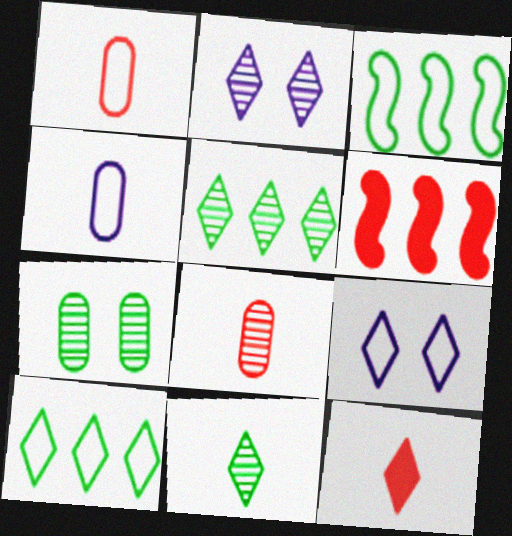[[1, 3, 9], 
[2, 10, 12], 
[5, 9, 12]]